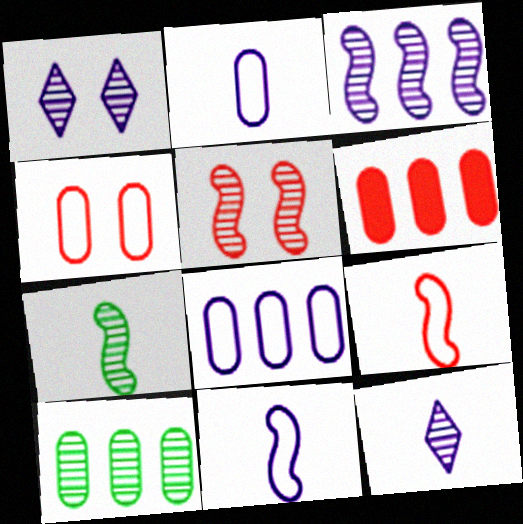[[3, 5, 7], 
[5, 10, 12], 
[6, 8, 10]]